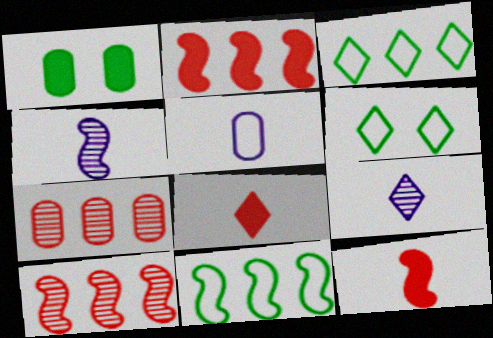[[1, 5, 7]]